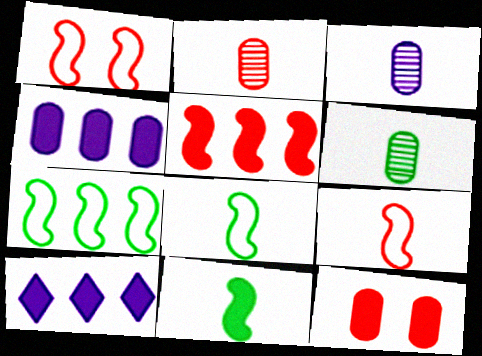[[1, 6, 10], 
[2, 3, 6], 
[10, 11, 12]]